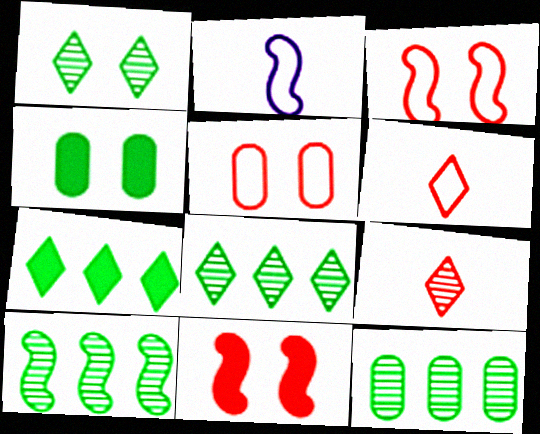[[2, 10, 11], 
[8, 10, 12]]